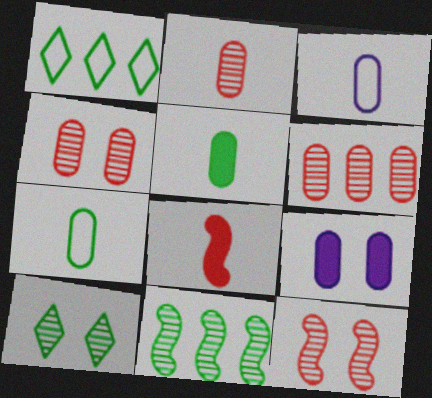[[2, 3, 5], 
[2, 4, 6], 
[6, 7, 9]]